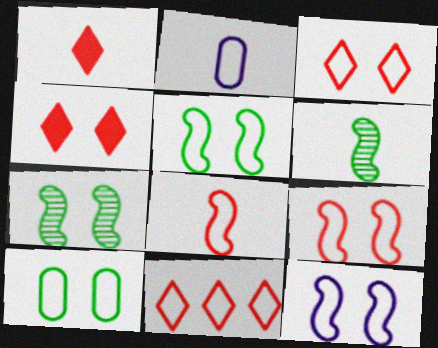[[1, 2, 6], 
[2, 5, 11], 
[3, 10, 12], 
[5, 9, 12]]